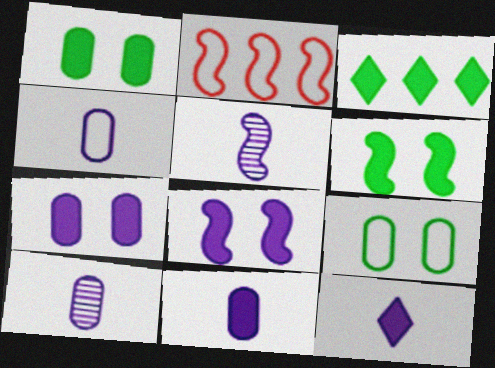[[2, 5, 6], 
[4, 5, 12], 
[4, 10, 11]]